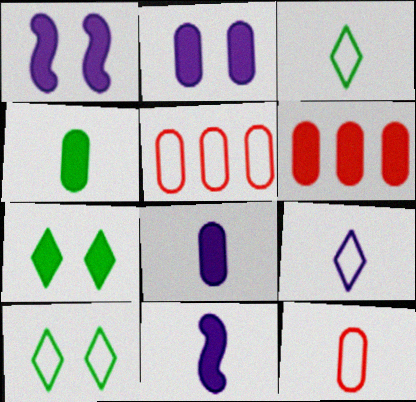[[2, 4, 6], 
[6, 7, 11]]